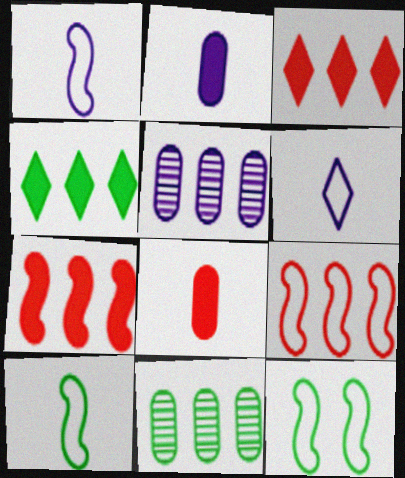[[1, 9, 12], 
[4, 5, 9]]